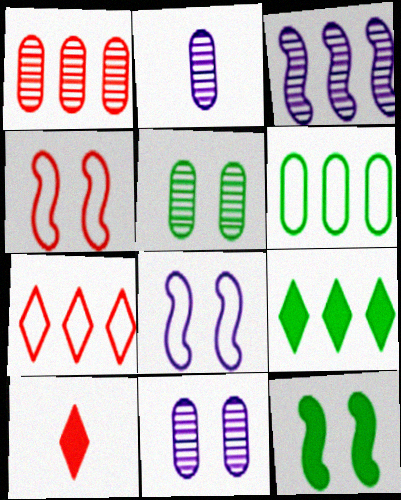[[1, 2, 5], 
[1, 4, 10], 
[2, 4, 9], 
[2, 7, 12]]